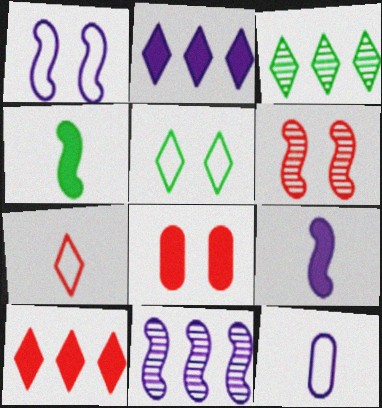[[1, 9, 11], 
[2, 4, 8]]